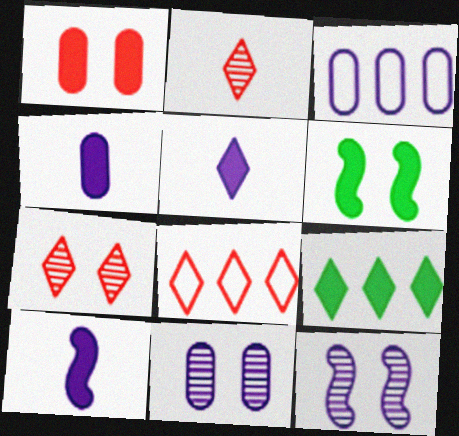[[1, 9, 10], 
[2, 3, 6], 
[3, 4, 11], 
[3, 5, 12], 
[4, 5, 10]]